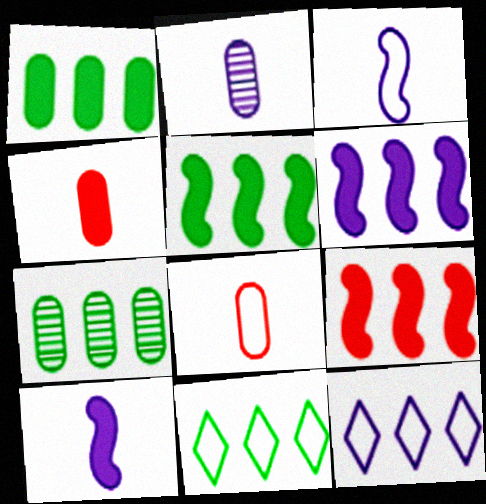[[5, 6, 9], 
[5, 7, 11], 
[7, 9, 12]]